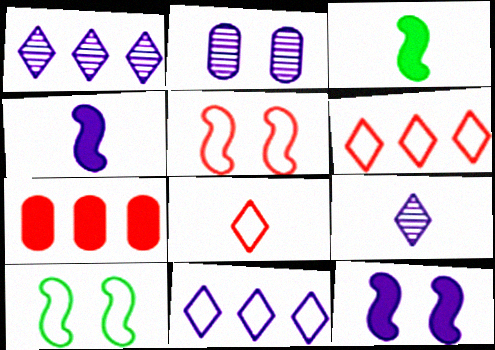[[2, 3, 6], 
[2, 4, 11], 
[7, 9, 10]]